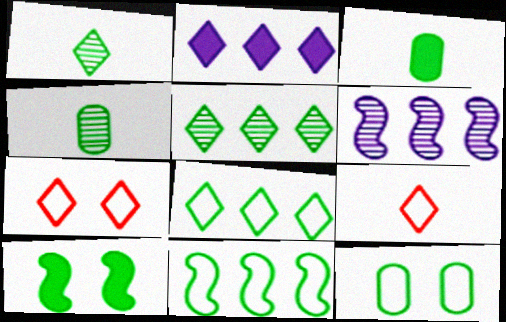[[1, 2, 7], 
[3, 6, 7], 
[4, 8, 10]]